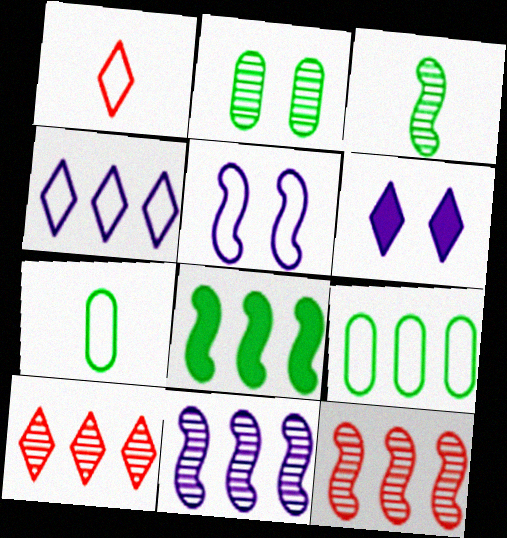[[1, 5, 9], 
[6, 7, 12]]